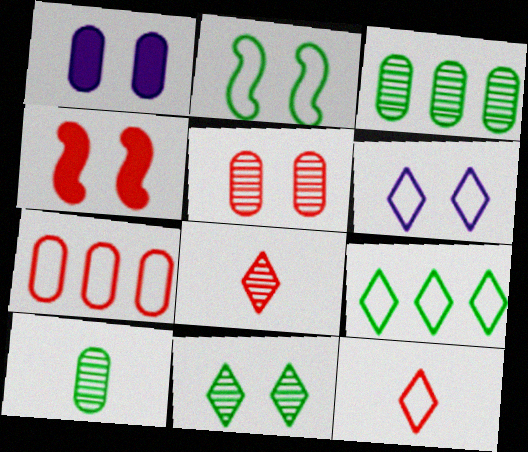[[1, 7, 10], 
[4, 7, 8], 
[6, 9, 12]]